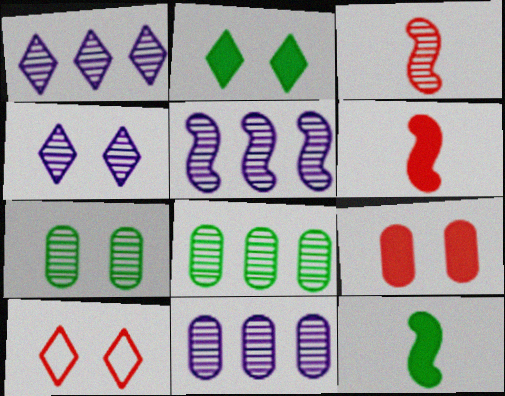[[1, 3, 7], 
[1, 5, 11], 
[2, 4, 10], 
[3, 4, 8], 
[10, 11, 12]]